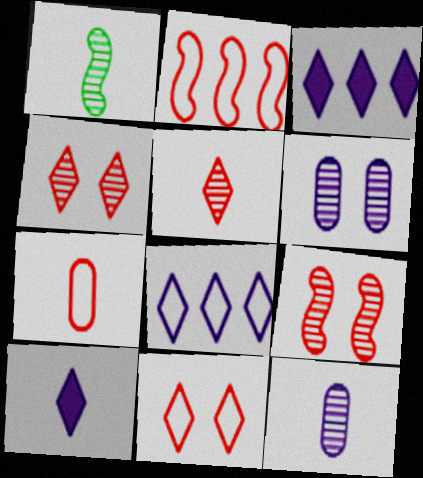[[1, 5, 12], 
[1, 7, 10], 
[2, 7, 11]]